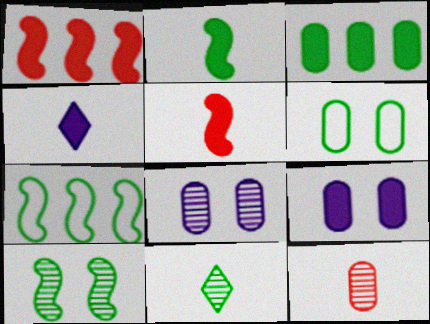[[2, 7, 10]]